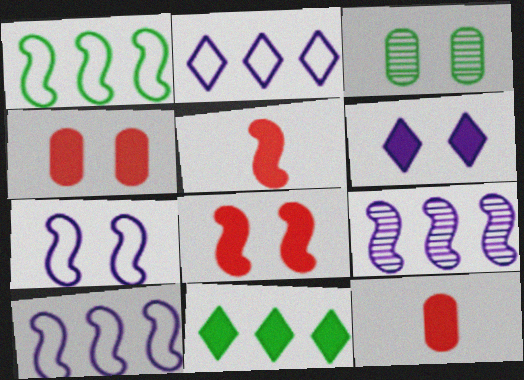[[2, 3, 5]]